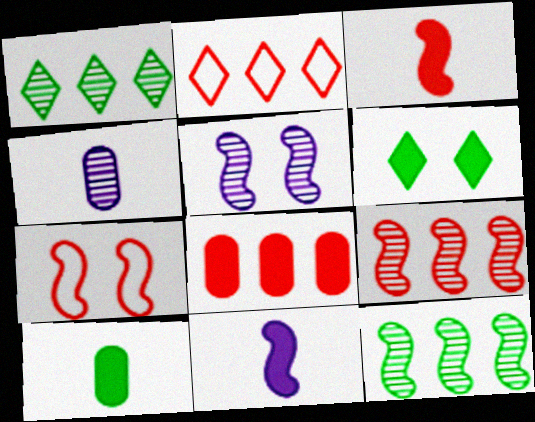[[2, 5, 10], 
[2, 8, 9], 
[3, 7, 9], 
[6, 8, 11], 
[7, 11, 12]]